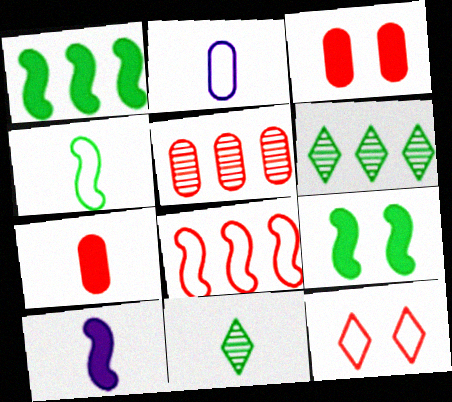[]